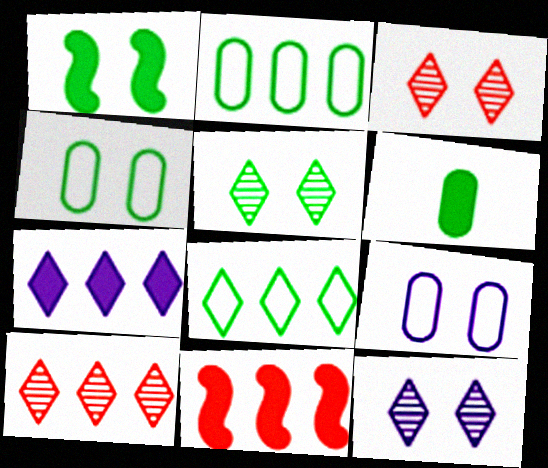[[1, 3, 9], 
[1, 4, 5], 
[3, 5, 12], 
[7, 8, 10]]